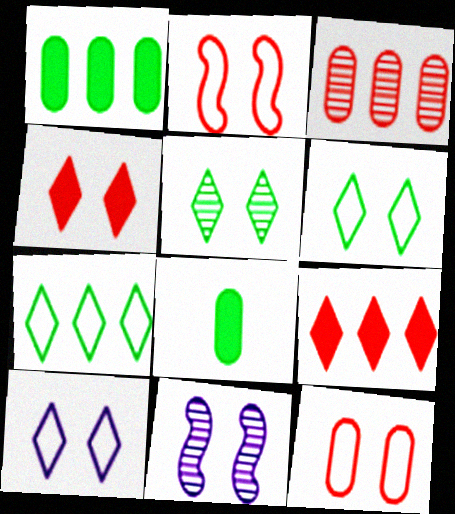[[4, 5, 10]]